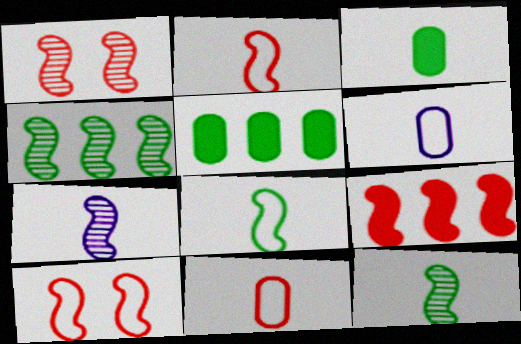[[1, 2, 9], 
[1, 4, 7]]